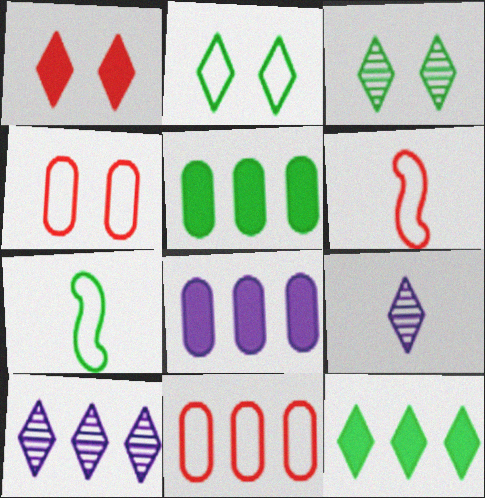[[3, 5, 7], 
[3, 6, 8]]